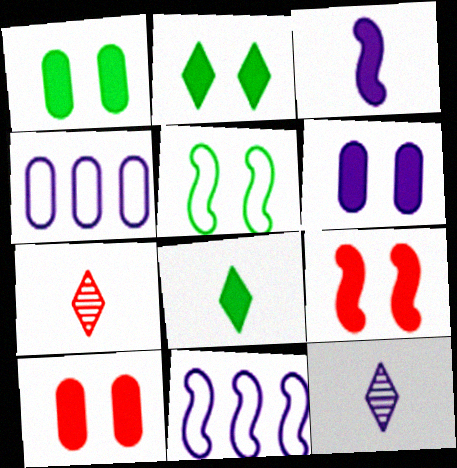[[1, 6, 10], 
[1, 7, 11], 
[2, 6, 9], 
[6, 11, 12]]